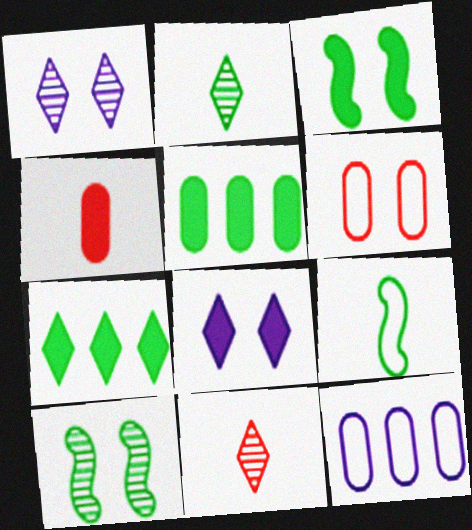[[1, 3, 6], 
[3, 11, 12], 
[6, 8, 10]]